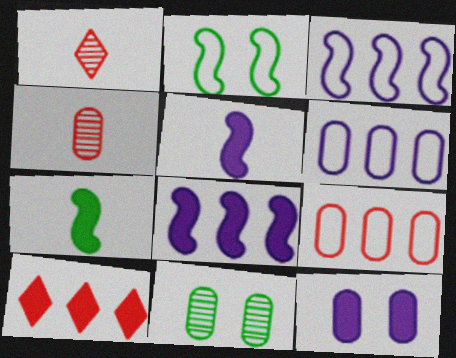[[7, 10, 12]]